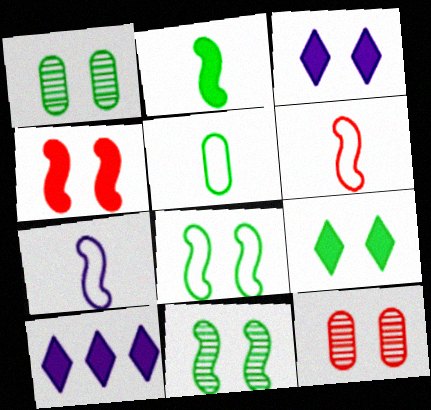[[1, 6, 10], 
[1, 8, 9], 
[3, 8, 12]]